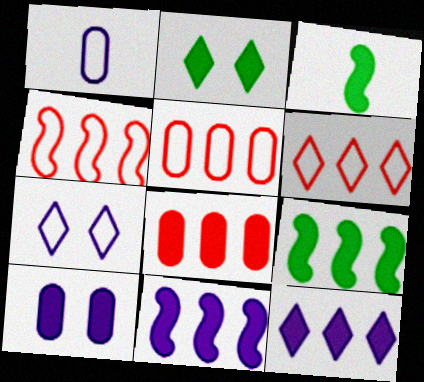[[4, 5, 6], 
[8, 9, 12]]